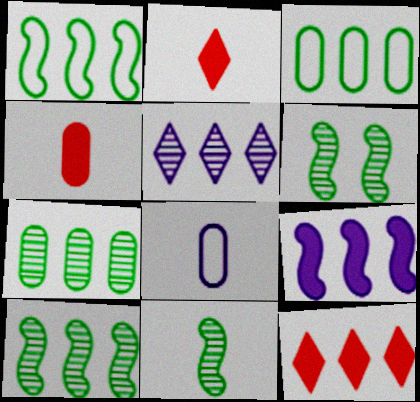[[2, 8, 11], 
[6, 8, 12], 
[6, 10, 11]]